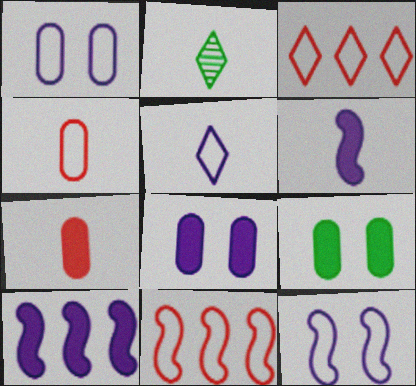[[2, 4, 6], 
[2, 8, 11]]